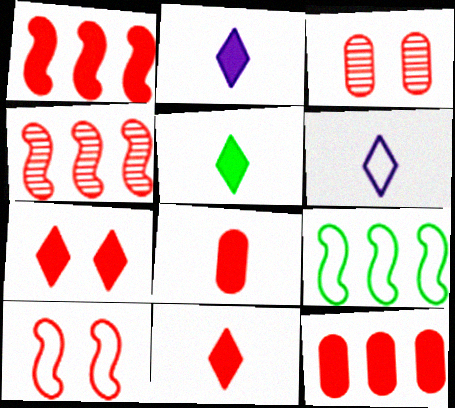[[1, 7, 8], 
[2, 3, 9], 
[2, 5, 11], 
[3, 7, 10]]